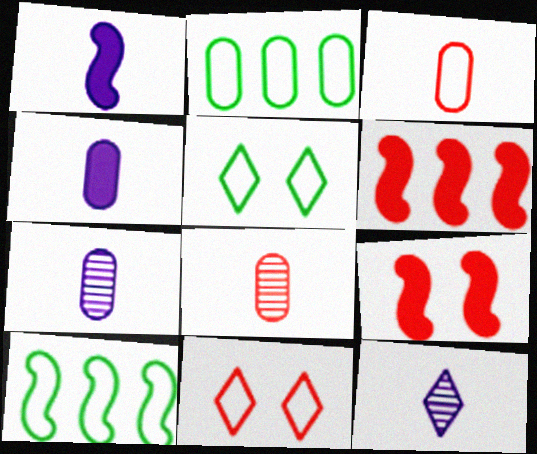[[2, 9, 12], 
[5, 6, 7], 
[6, 8, 11]]